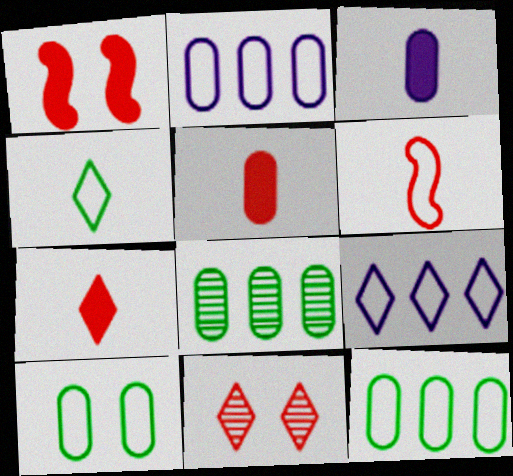[[6, 9, 10]]